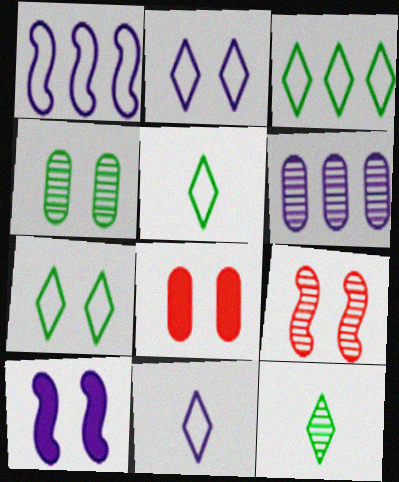[[1, 8, 12], 
[3, 5, 7], 
[6, 9, 12], 
[6, 10, 11]]